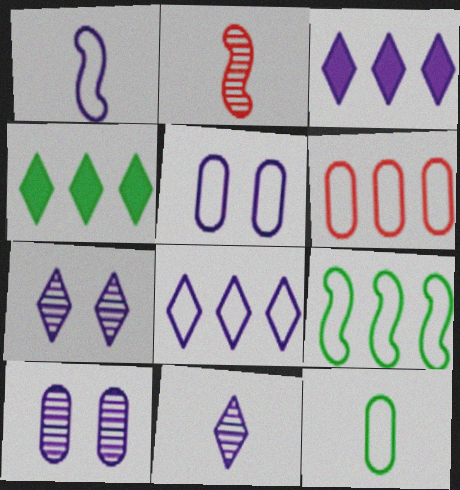[[1, 3, 10], 
[1, 5, 8], 
[2, 4, 5], 
[5, 6, 12], 
[6, 8, 9]]